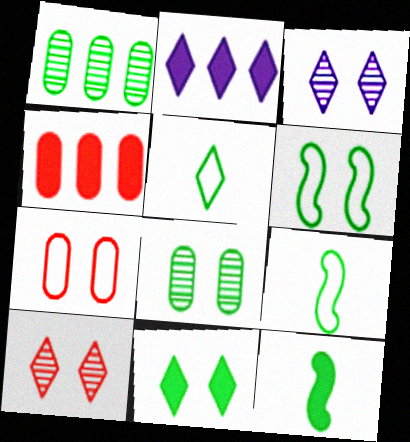[[1, 9, 11], 
[2, 5, 10], 
[3, 4, 9], 
[6, 8, 11]]